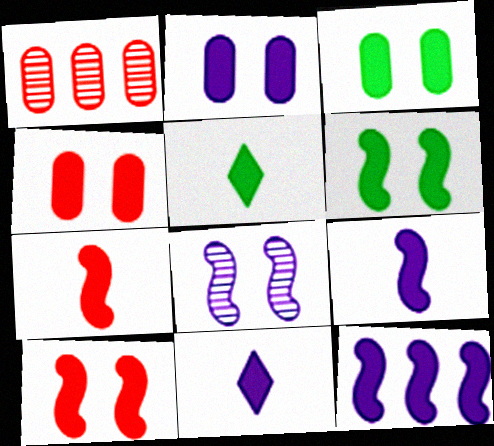[[2, 3, 4], 
[2, 11, 12], 
[4, 5, 12], 
[6, 7, 12]]